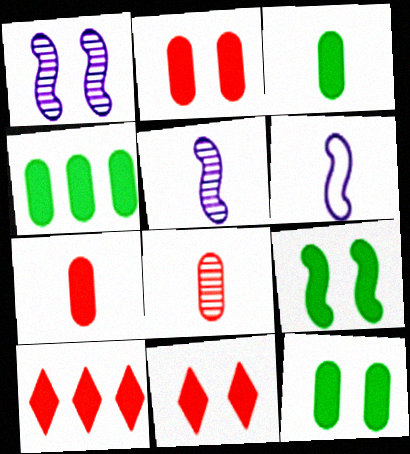[[3, 4, 12]]